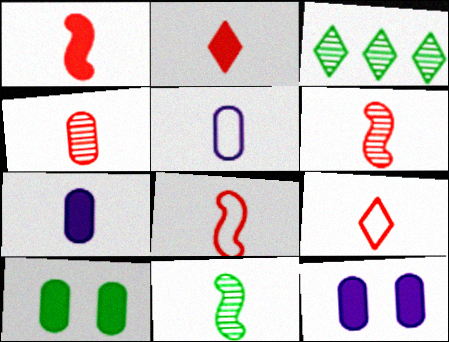[[1, 4, 9], 
[1, 6, 8], 
[2, 4, 8], 
[2, 5, 11], 
[3, 8, 12], 
[7, 9, 11]]